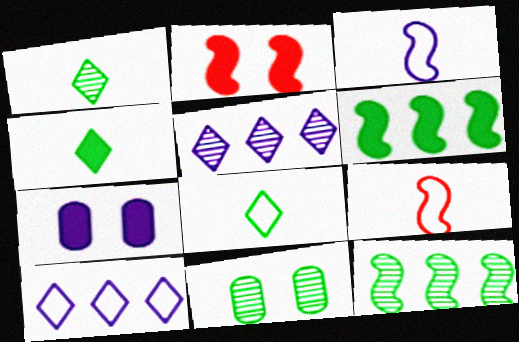[[1, 4, 8], 
[1, 11, 12], 
[2, 3, 12], 
[3, 5, 7], 
[6, 8, 11]]